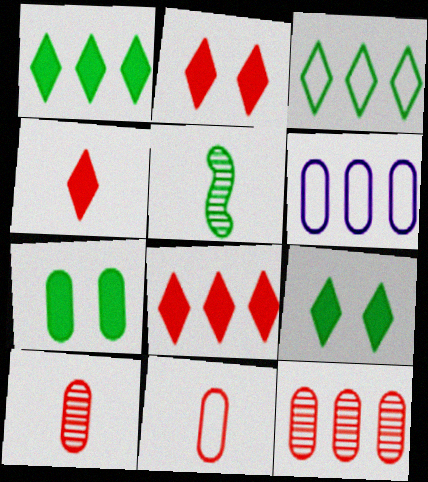[[2, 4, 8], 
[2, 5, 6], 
[3, 5, 7], 
[6, 7, 10]]